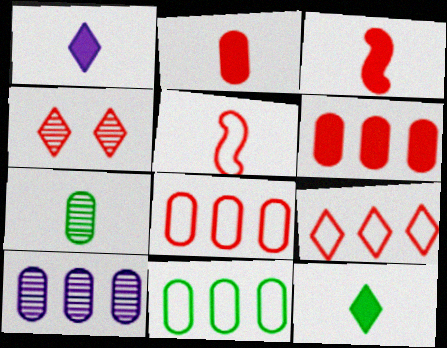[[1, 5, 7], 
[3, 4, 8], 
[4, 5, 6], 
[6, 10, 11]]